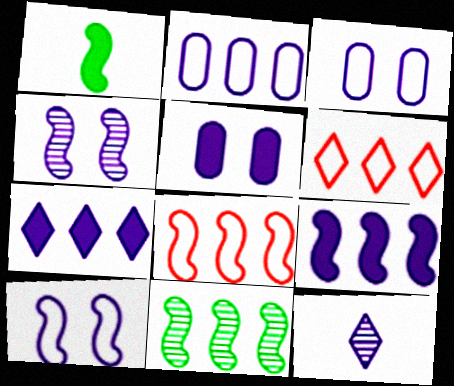[[1, 4, 8], 
[3, 9, 12], 
[8, 9, 11]]